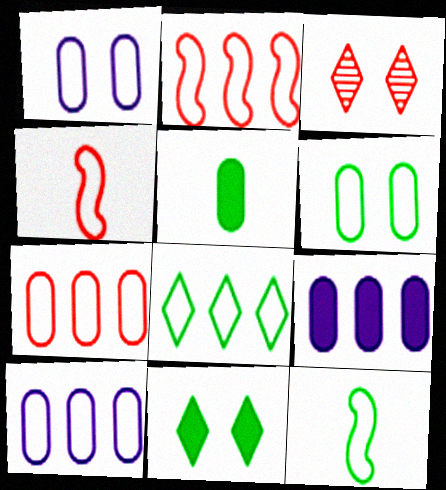[[1, 4, 8], 
[2, 8, 10], 
[3, 9, 12], 
[6, 8, 12]]